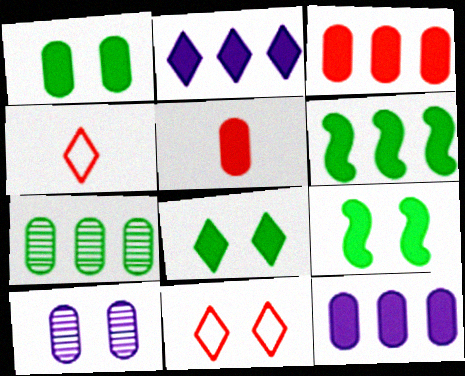[[1, 5, 12], 
[1, 8, 9], 
[2, 3, 6], 
[2, 5, 9], 
[4, 6, 10], 
[9, 10, 11]]